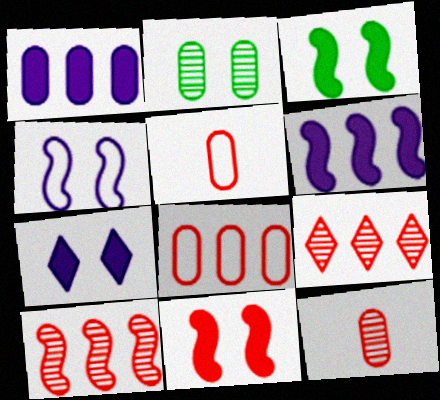[[1, 2, 5], 
[5, 9, 11]]